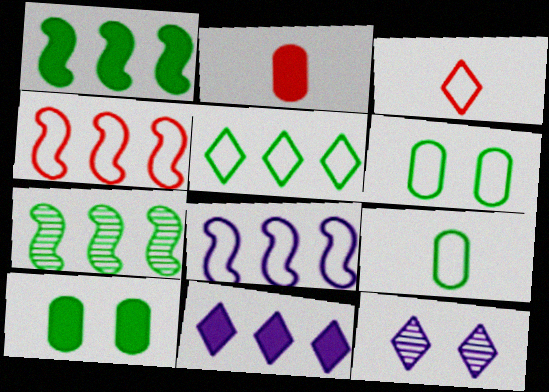[[3, 6, 8]]